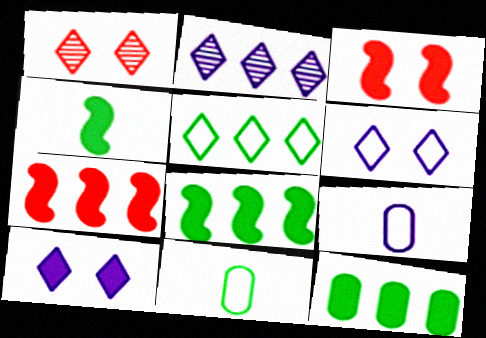[[1, 8, 9], 
[2, 3, 11]]